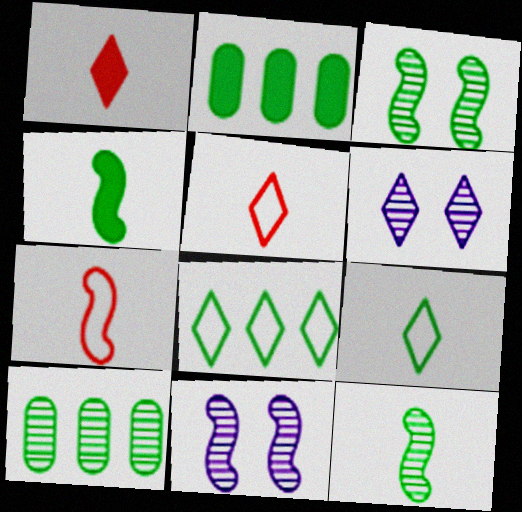[[1, 6, 8], 
[2, 3, 9], 
[2, 5, 11], 
[2, 6, 7]]